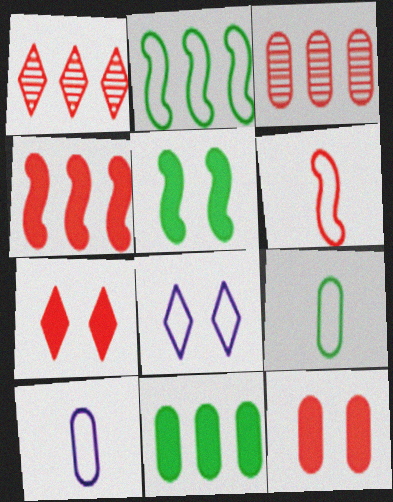[[1, 5, 10], 
[1, 6, 12], 
[3, 6, 7]]